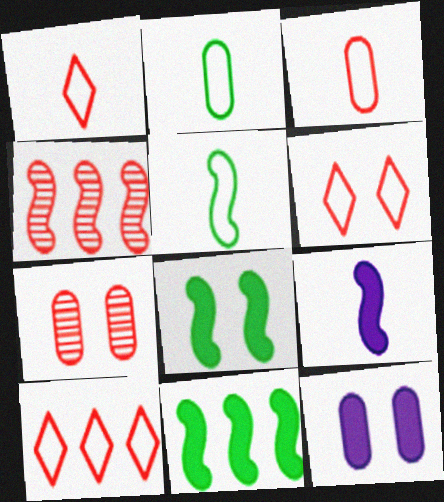[[1, 6, 10]]